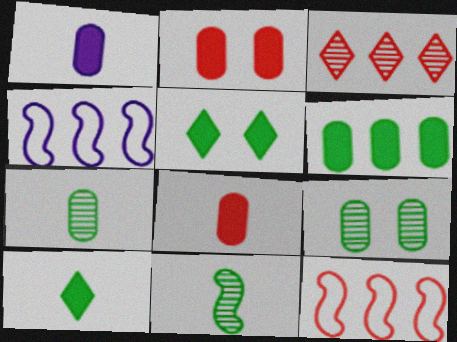[[1, 2, 6], 
[3, 4, 6]]